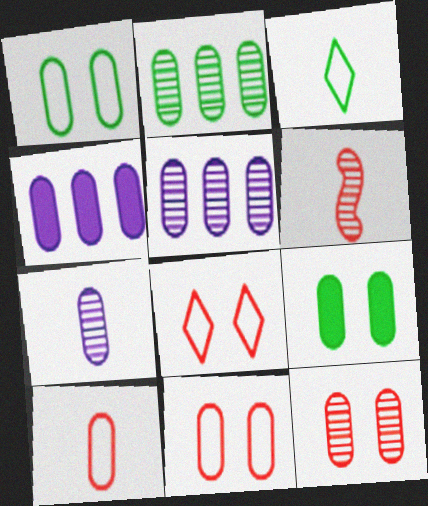[[2, 7, 12], 
[5, 9, 10]]